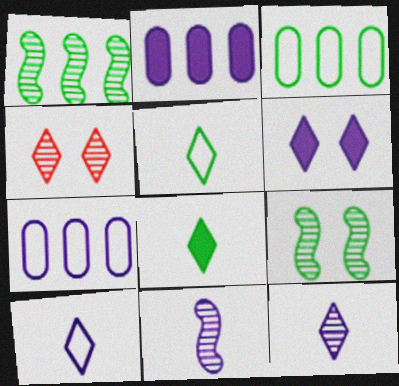[[3, 8, 9], 
[6, 7, 11]]